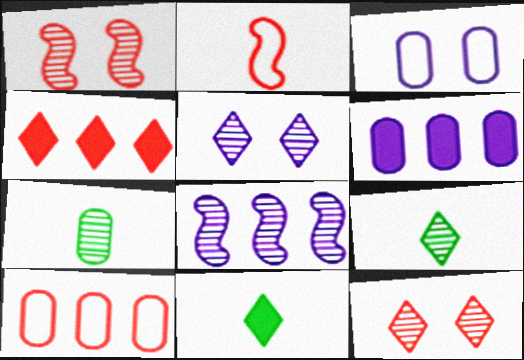[[7, 8, 12]]